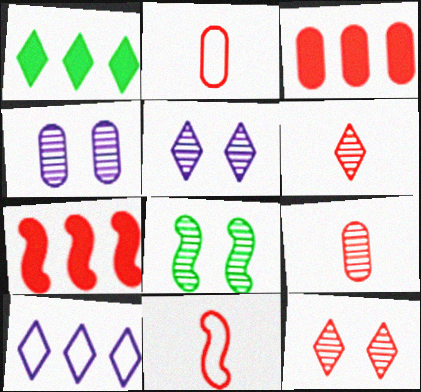[[1, 4, 11], 
[2, 7, 12], 
[3, 11, 12], 
[4, 8, 12]]